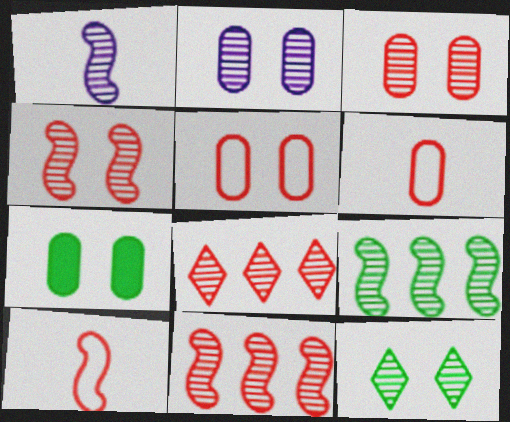[[1, 4, 9], 
[2, 4, 12], 
[2, 5, 7]]